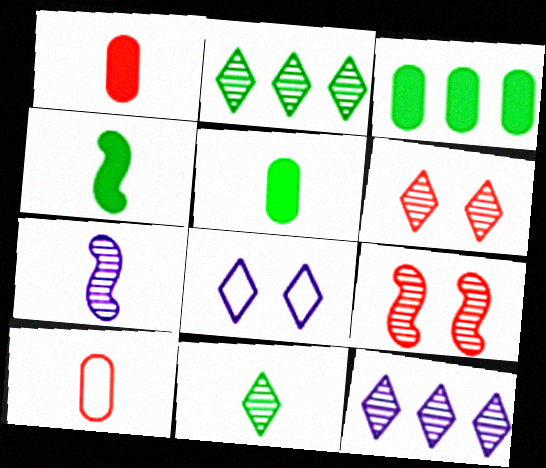[[6, 11, 12]]